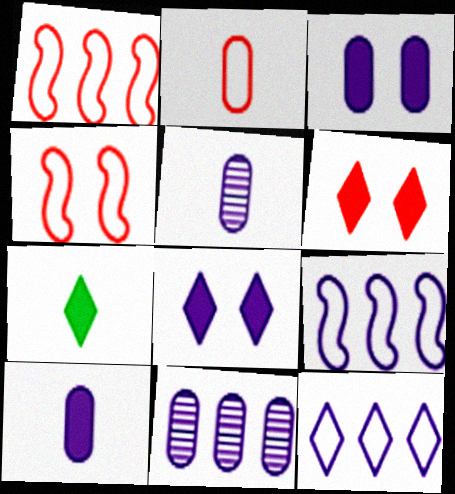[[4, 7, 11], 
[5, 8, 9]]